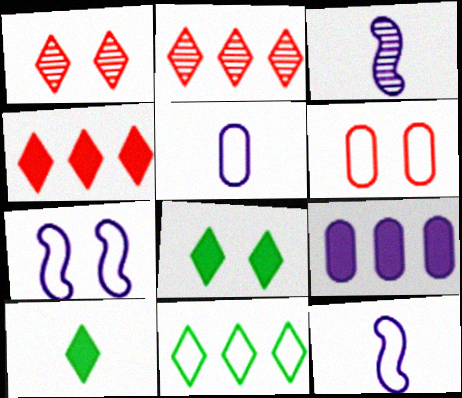[[6, 11, 12]]